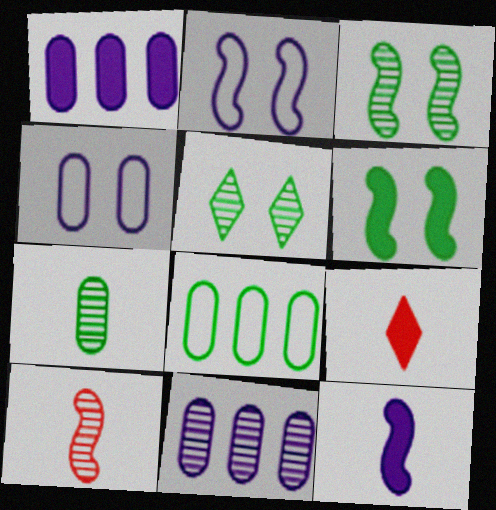[[1, 6, 9], 
[5, 10, 11]]